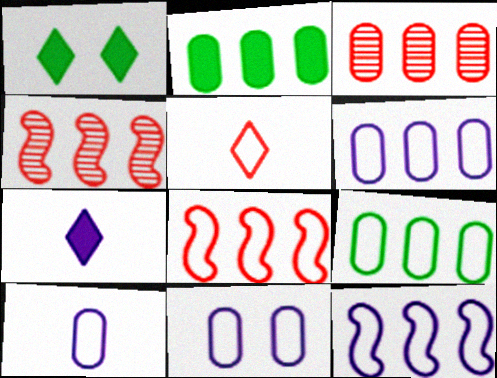[[1, 4, 10], 
[2, 3, 6], 
[6, 10, 11]]